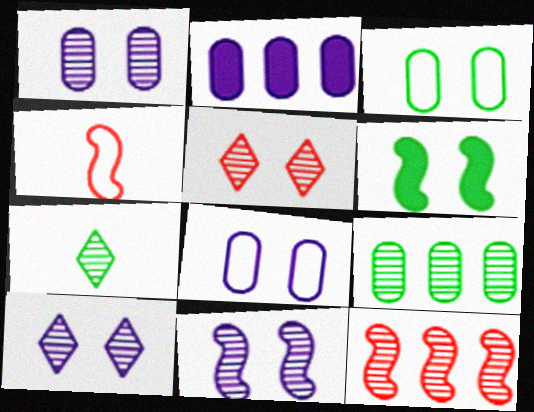[[1, 7, 12], 
[1, 10, 11], 
[5, 6, 8]]